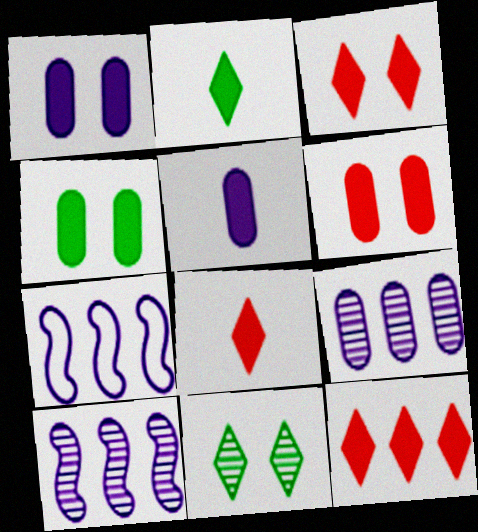[[1, 4, 6], 
[3, 8, 12]]